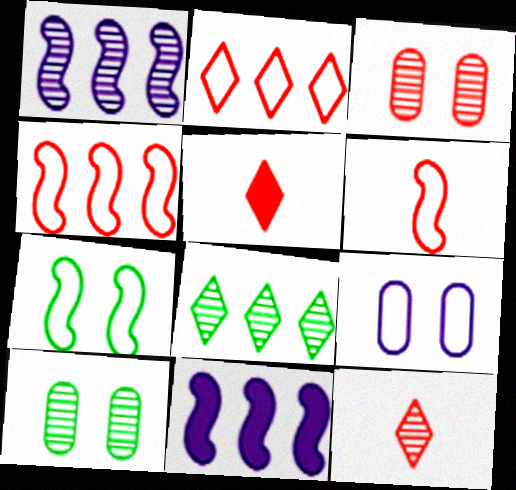[[1, 10, 12], 
[3, 4, 5]]